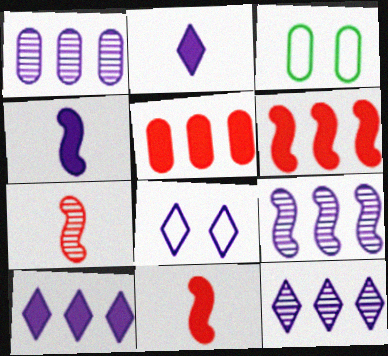[[1, 4, 8], 
[1, 9, 12], 
[2, 8, 12], 
[3, 7, 10], 
[3, 11, 12]]